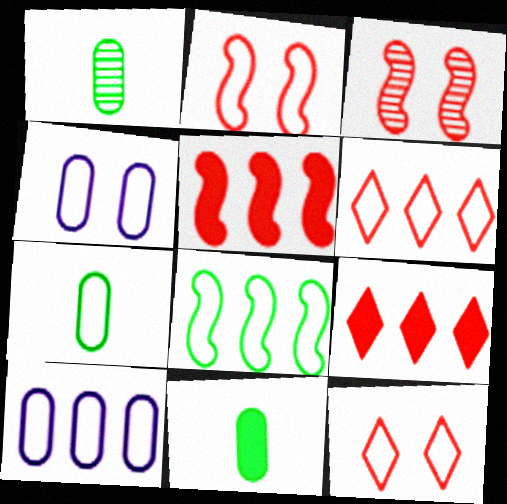[[1, 7, 11], 
[6, 8, 10]]